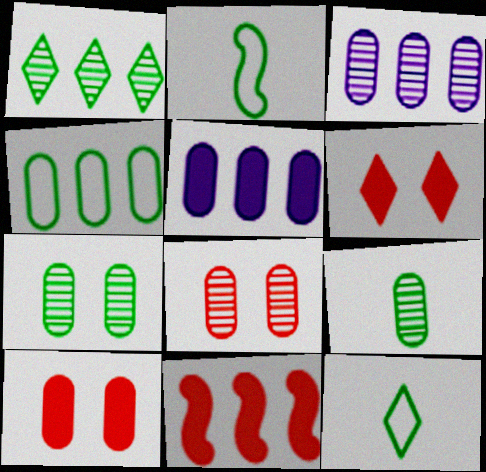[[2, 3, 6], 
[3, 8, 9]]